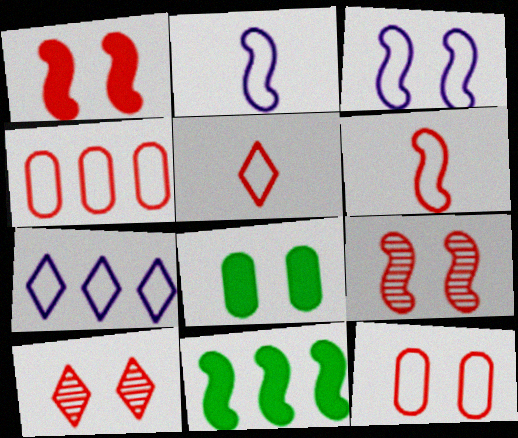[[1, 10, 12], 
[2, 9, 11], 
[3, 8, 10]]